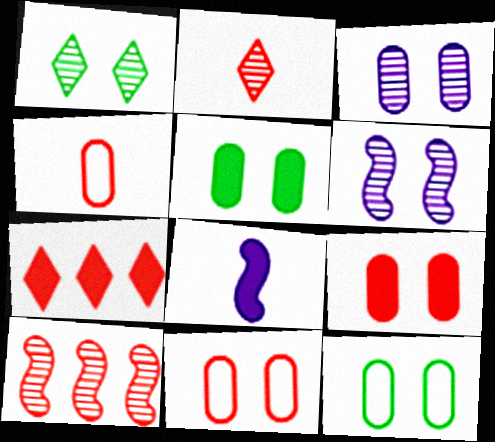[[3, 5, 11], 
[3, 9, 12], 
[5, 7, 8]]